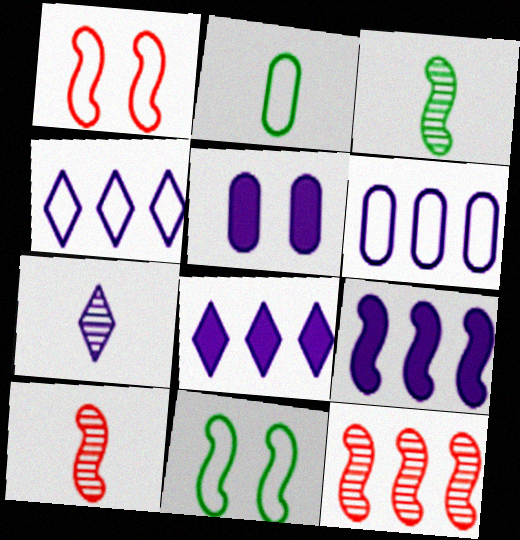[[1, 2, 4], 
[1, 3, 9], 
[9, 10, 11]]